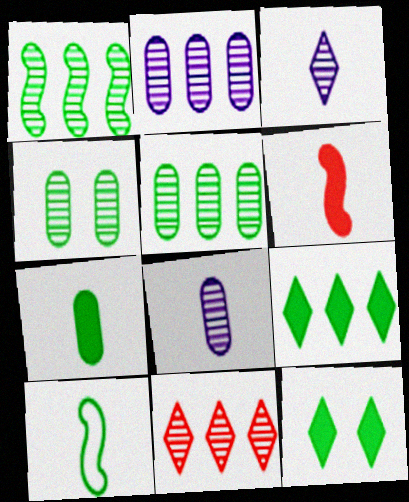[[1, 2, 11], 
[4, 9, 10], 
[5, 10, 12]]